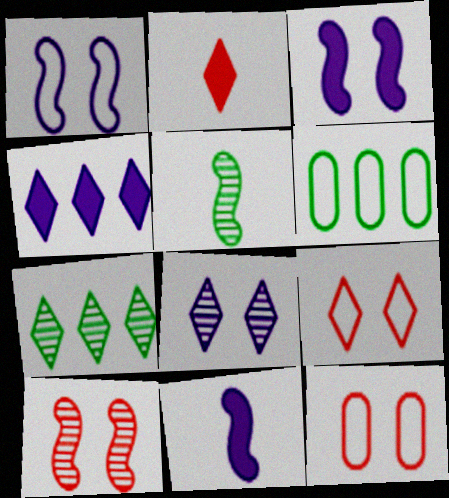[[4, 5, 12], 
[7, 11, 12]]